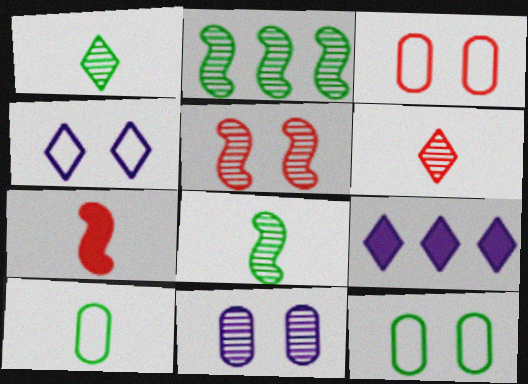[[2, 6, 11], 
[3, 8, 9], 
[5, 9, 10]]